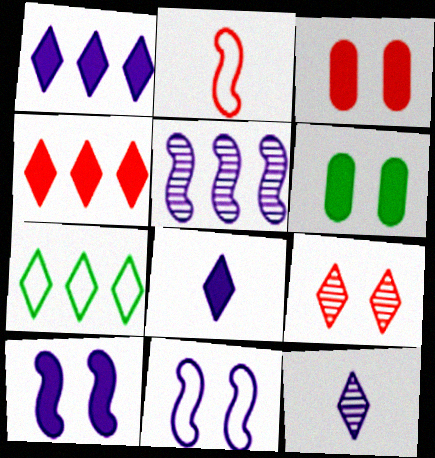[[6, 9, 11], 
[7, 8, 9]]